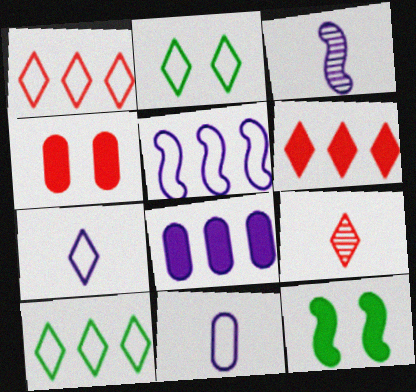[[1, 2, 7], 
[3, 4, 10]]